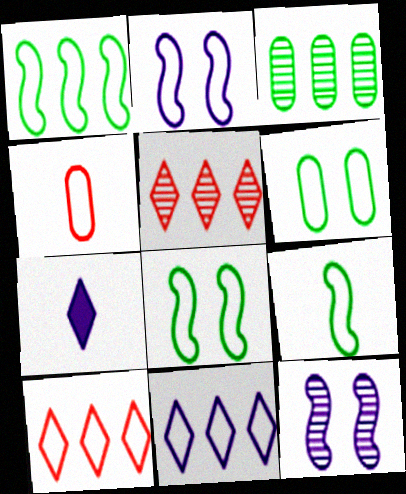[[1, 8, 9], 
[4, 8, 11]]